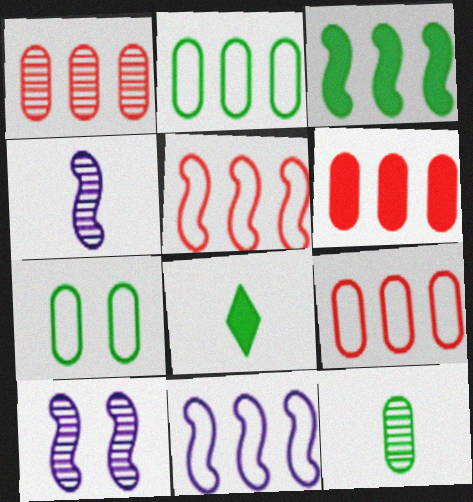[[1, 6, 9], 
[8, 9, 10]]